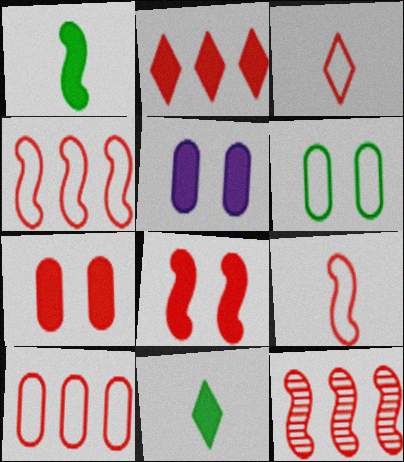[[1, 2, 5], 
[2, 10, 12], 
[3, 7, 12], 
[8, 9, 12]]